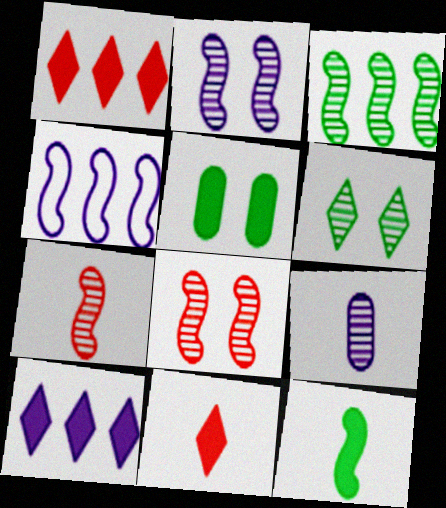[[2, 3, 7], 
[4, 8, 12]]